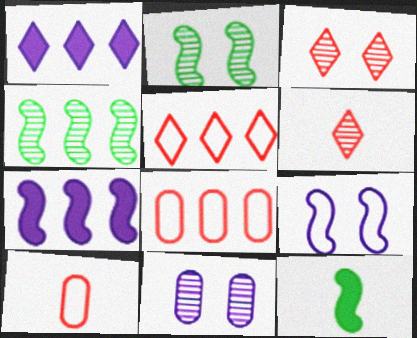[[1, 2, 10], 
[1, 4, 8], 
[2, 3, 11], 
[4, 6, 11], 
[5, 11, 12]]